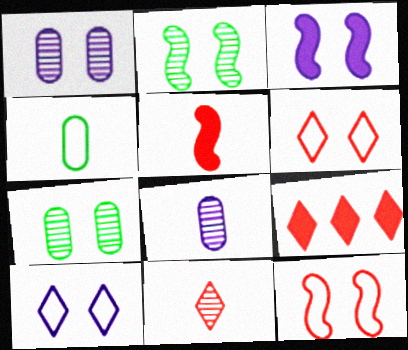[[1, 3, 10], 
[2, 3, 12], 
[3, 6, 7], 
[6, 9, 11]]